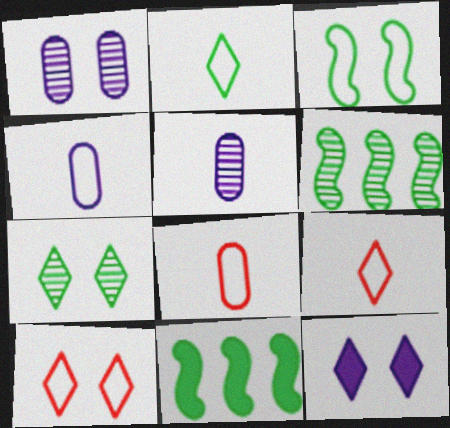[[1, 9, 11], 
[5, 10, 11], 
[6, 8, 12], 
[7, 10, 12]]